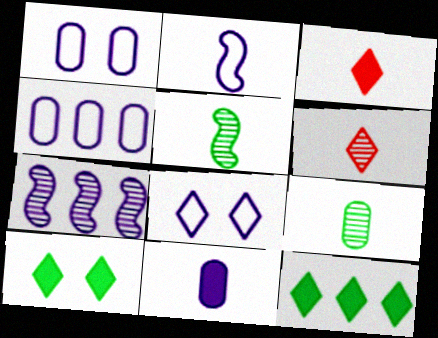[[2, 3, 9], 
[2, 4, 8], 
[6, 8, 12], 
[7, 8, 11]]